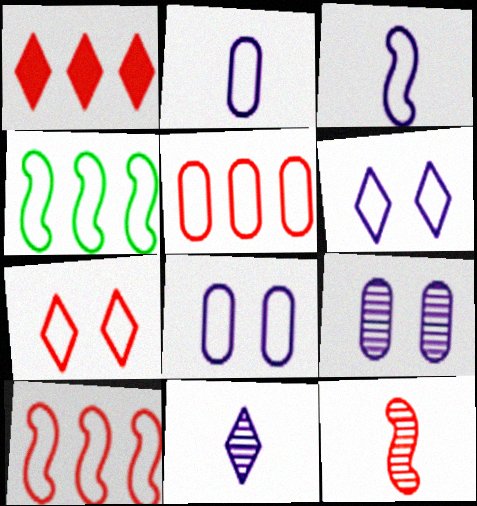[[2, 4, 7]]